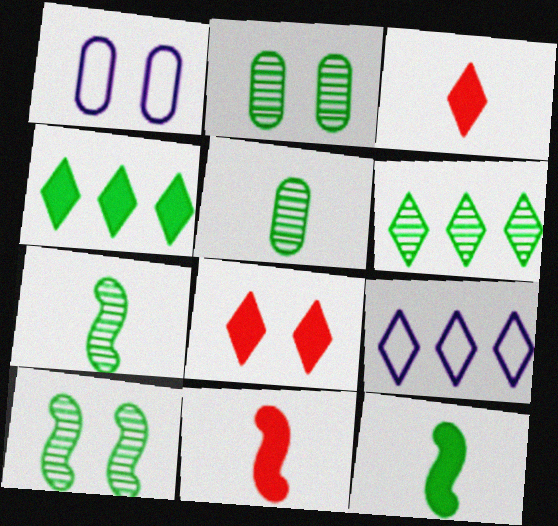[[1, 6, 11], 
[1, 8, 10], 
[2, 6, 7], 
[2, 9, 11], 
[5, 6, 10]]